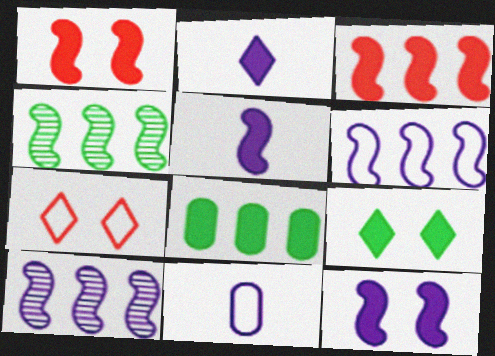[[1, 2, 8], 
[3, 4, 6]]